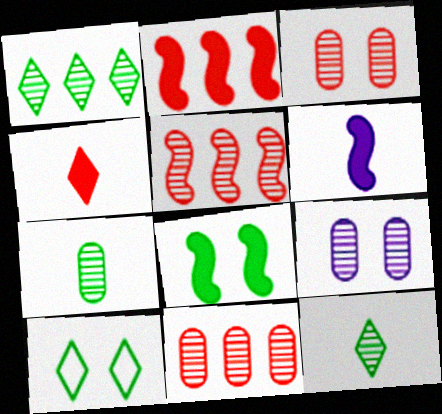[[2, 6, 8], 
[5, 9, 12], 
[6, 10, 11], 
[7, 9, 11]]